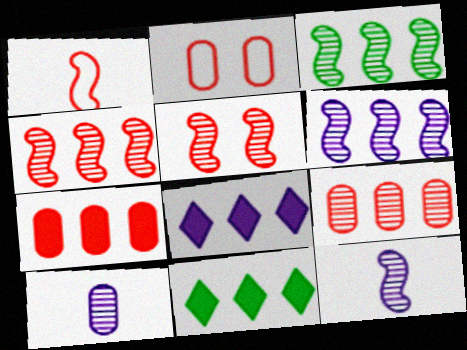[[2, 11, 12], 
[3, 4, 6], 
[3, 5, 12]]